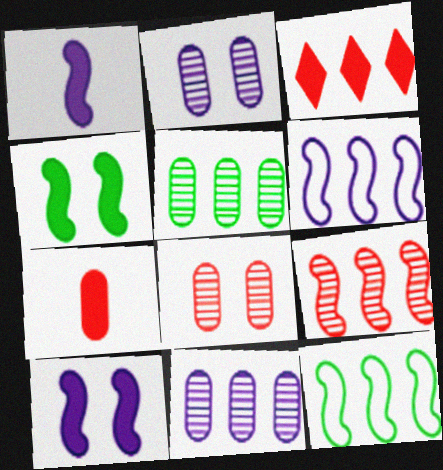[[3, 5, 6], 
[3, 11, 12]]